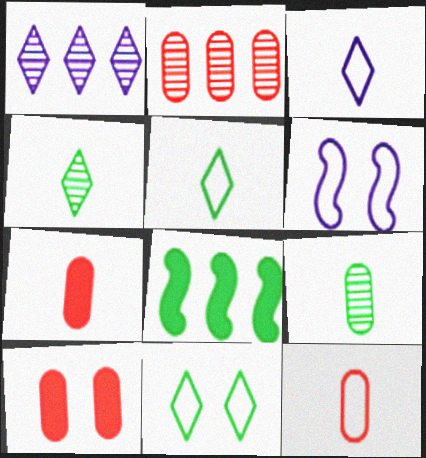[[2, 10, 12], 
[8, 9, 11]]